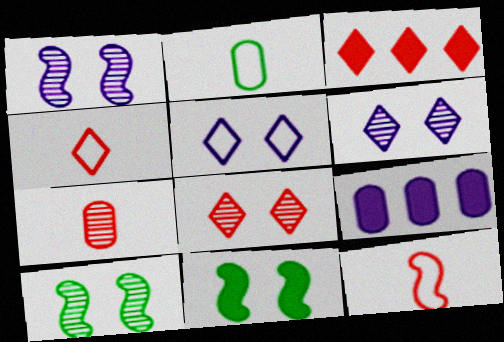[[1, 2, 3], 
[3, 4, 8], 
[4, 9, 10]]